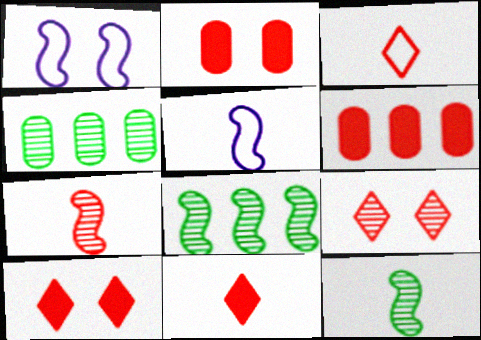[[1, 4, 11], 
[4, 5, 10]]